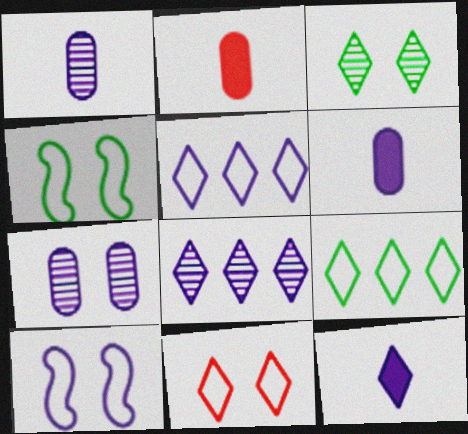[[2, 4, 8], 
[6, 8, 10]]